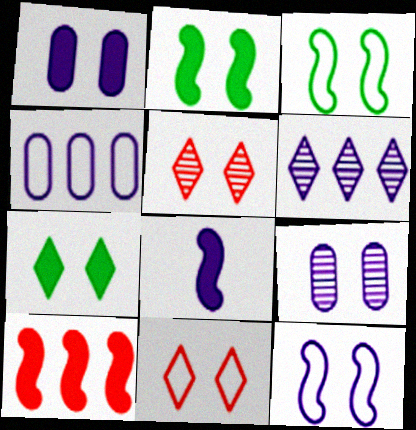[[1, 3, 5], 
[2, 8, 10], 
[2, 9, 11]]